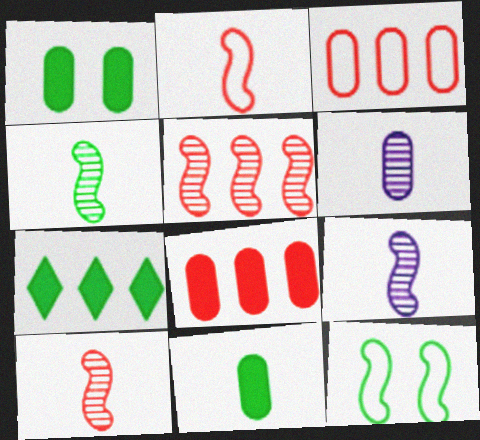[[1, 3, 6], 
[4, 9, 10]]